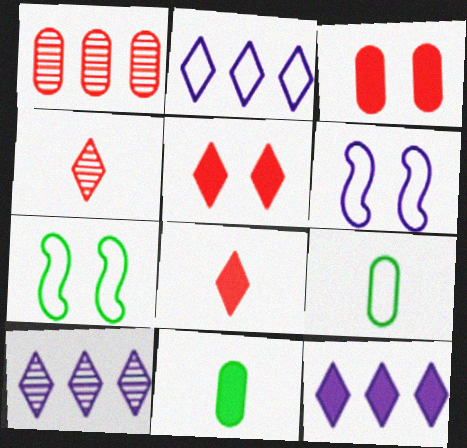[[2, 10, 12]]